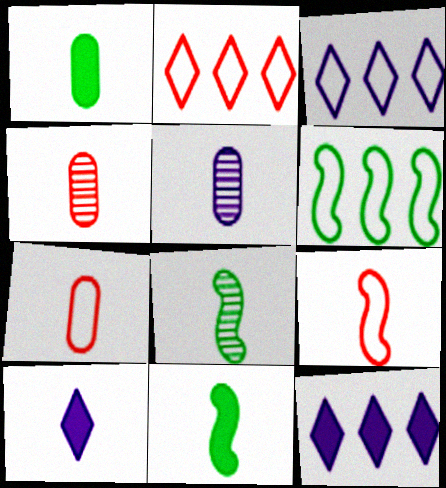[[1, 5, 7], 
[7, 8, 10]]